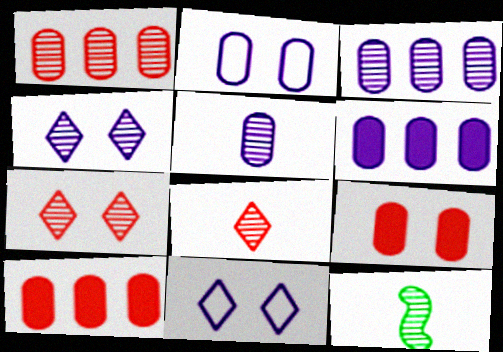[[1, 4, 12], 
[2, 5, 6], 
[3, 7, 12], 
[5, 8, 12], 
[10, 11, 12]]